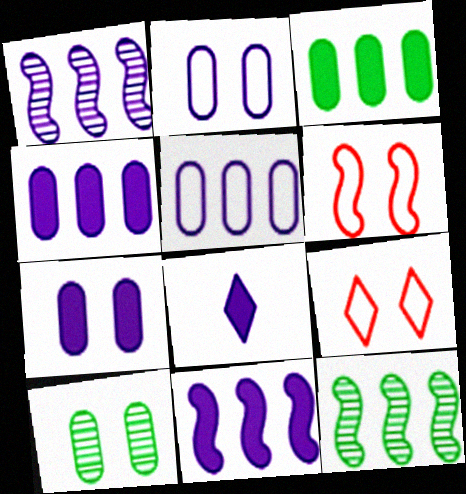[[1, 2, 8], 
[7, 8, 11]]